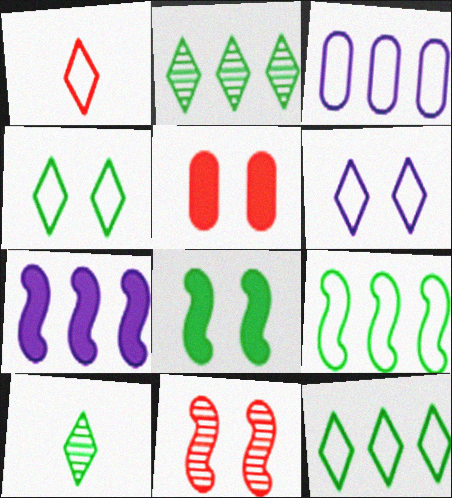[[1, 6, 12]]